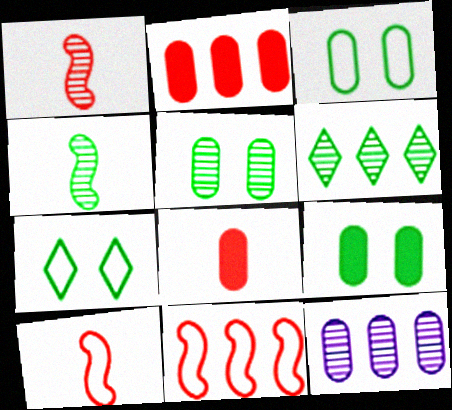[[3, 5, 9], 
[3, 8, 12], 
[4, 5, 6]]